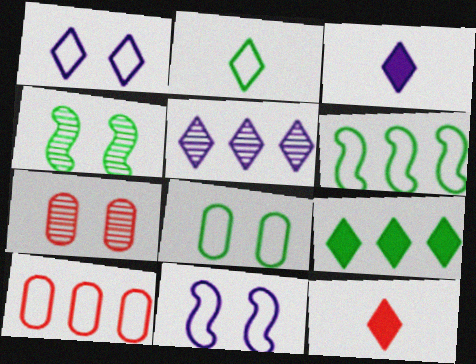[[1, 3, 5], 
[2, 6, 8], 
[2, 10, 11], 
[3, 4, 10], 
[3, 6, 7]]